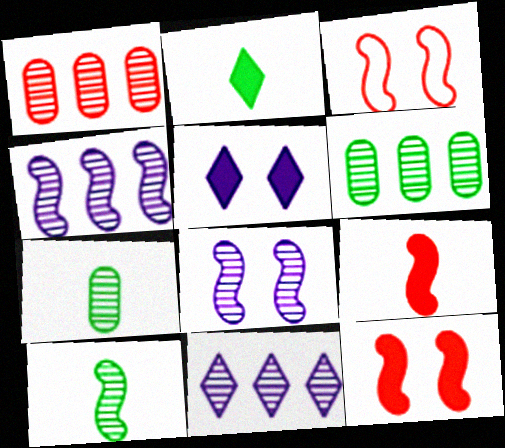[]